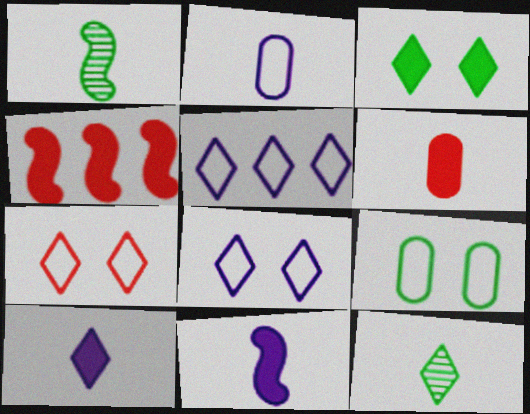[]